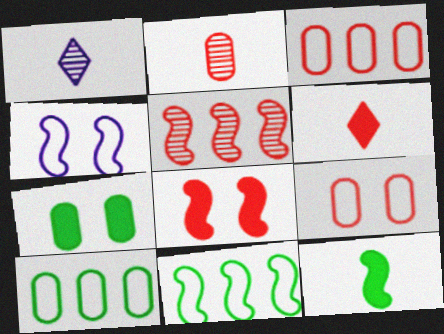[[1, 8, 10], 
[4, 5, 12], 
[5, 6, 9]]